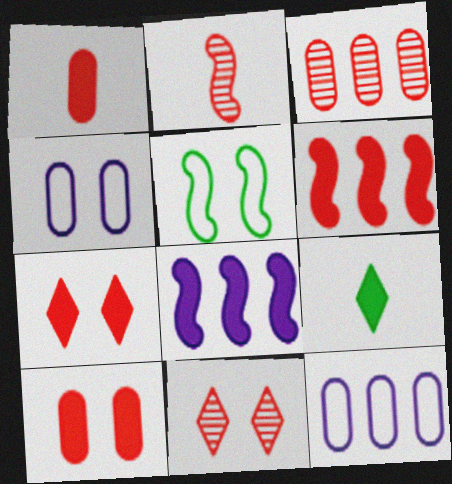[[1, 6, 7], 
[2, 3, 11], 
[2, 5, 8], 
[8, 9, 10]]